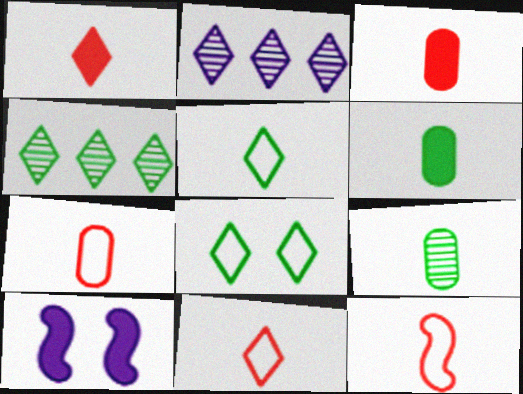[[1, 2, 8], 
[4, 7, 10], 
[7, 11, 12]]